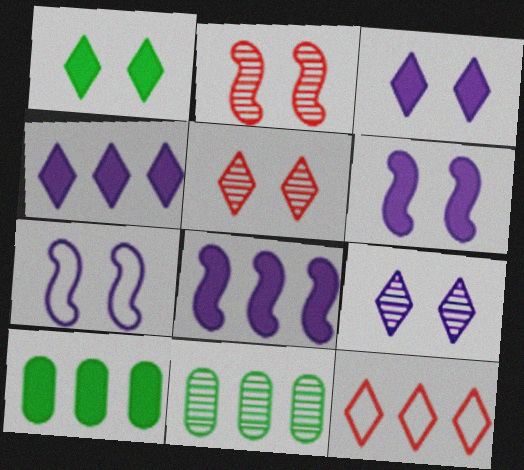[[8, 11, 12]]